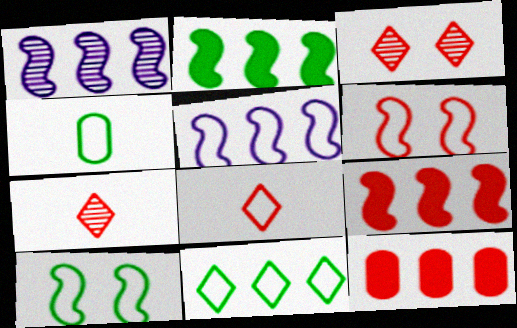[[1, 11, 12], 
[4, 10, 11], 
[6, 7, 12]]